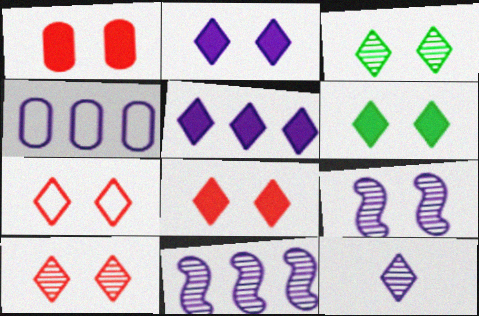[[2, 3, 7], 
[2, 6, 8], 
[4, 5, 11], 
[7, 8, 10]]